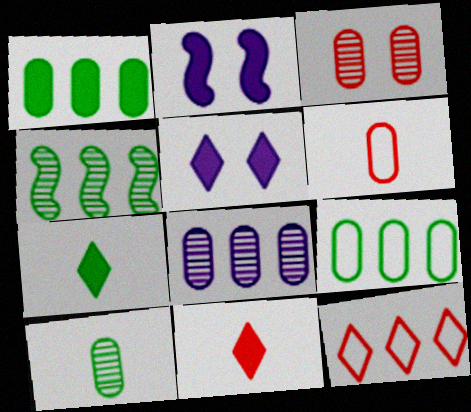[[1, 2, 11], 
[2, 10, 12], 
[3, 8, 10], 
[4, 5, 6]]